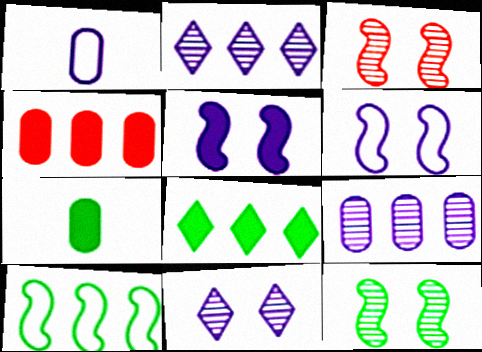[[1, 2, 5], 
[1, 3, 8], 
[2, 4, 10]]